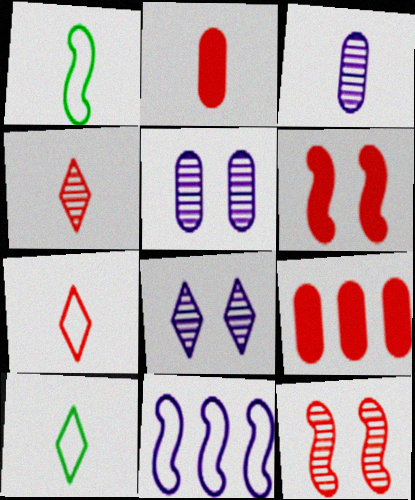[[1, 8, 9], 
[7, 9, 12]]